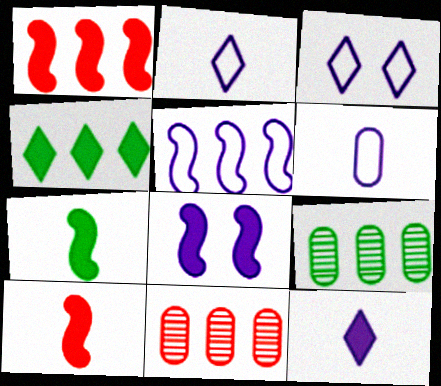[[1, 7, 8], 
[3, 5, 6], 
[3, 7, 11], 
[3, 9, 10], 
[4, 5, 11]]